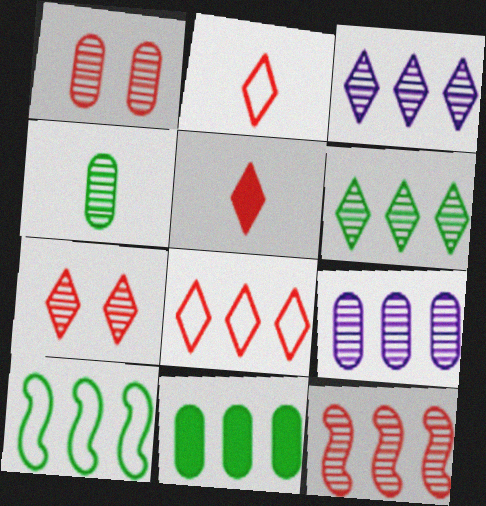[[1, 4, 9], 
[5, 7, 8], 
[6, 9, 12], 
[6, 10, 11]]